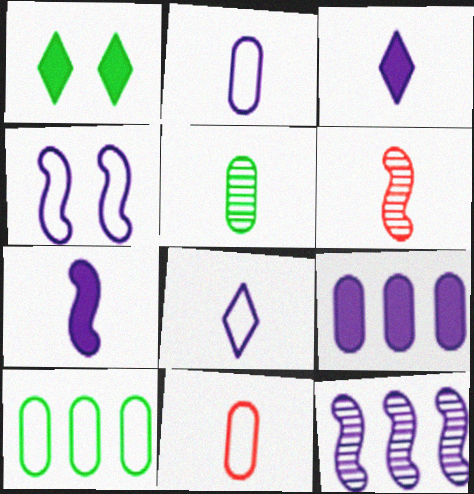[[1, 11, 12], 
[4, 7, 12]]